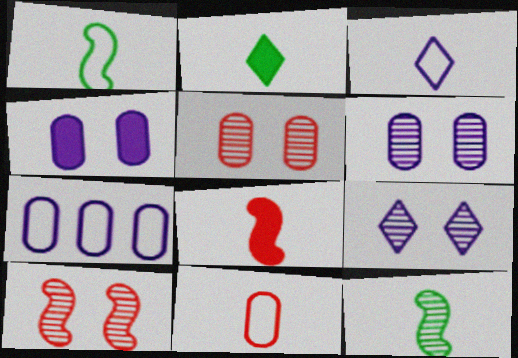[[1, 3, 11], 
[2, 7, 10]]